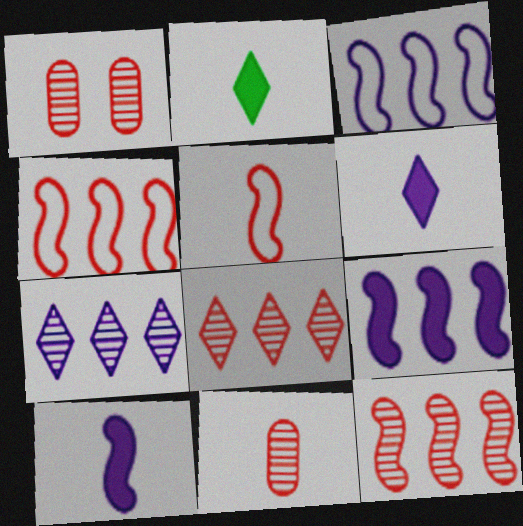[[1, 2, 3]]